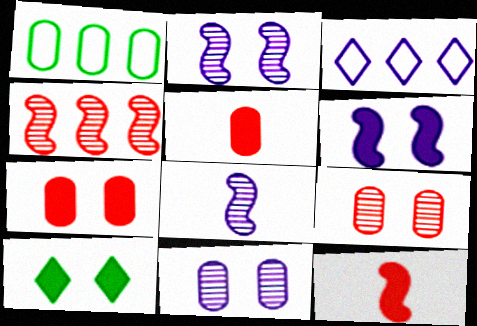[[1, 5, 11], 
[6, 7, 10]]